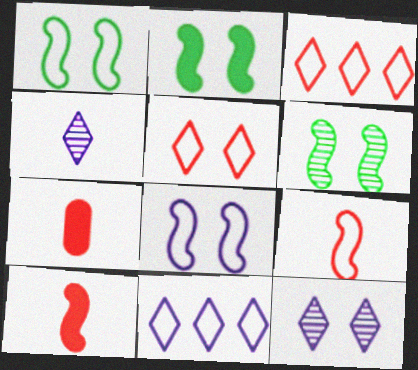[[1, 2, 6], 
[6, 7, 11]]